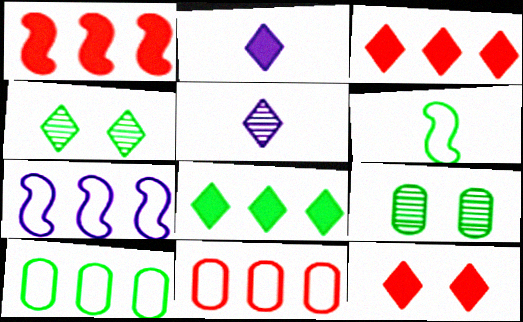[[2, 8, 12], 
[6, 8, 9]]